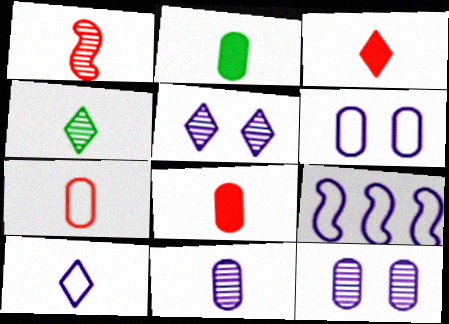[[1, 2, 10], 
[1, 3, 7], 
[1, 4, 11], 
[2, 7, 11], 
[3, 4, 10], 
[6, 9, 10]]